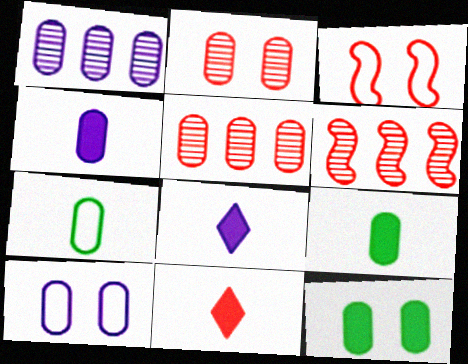[[1, 4, 10], 
[2, 10, 12], 
[3, 5, 11], 
[5, 9, 10]]